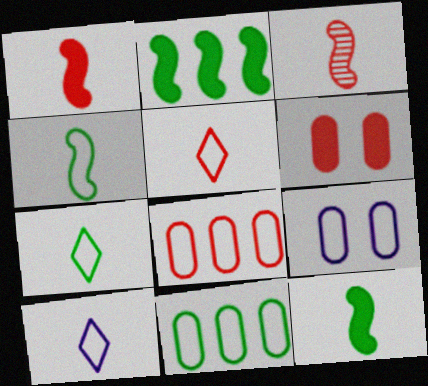[[5, 7, 10]]